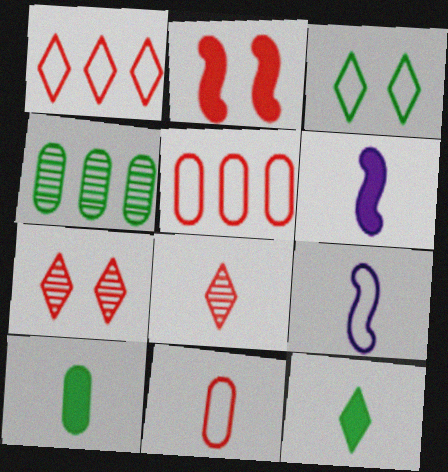[[2, 5, 8], 
[3, 5, 9], 
[8, 9, 10]]